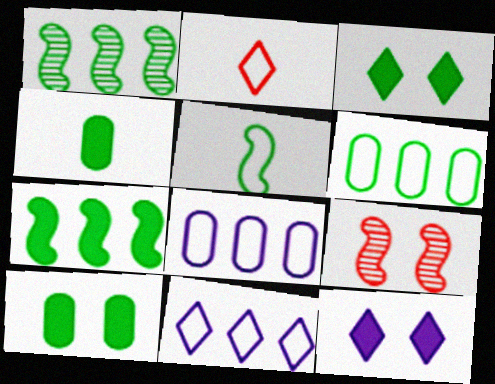[[3, 4, 7], 
[4, 9, 11]]